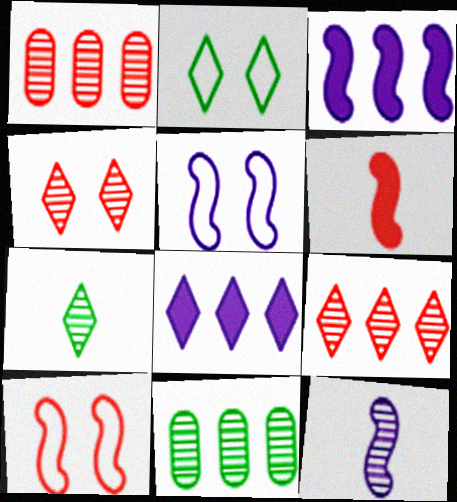[[3, 5, 12], 
[4, 11, 12]]